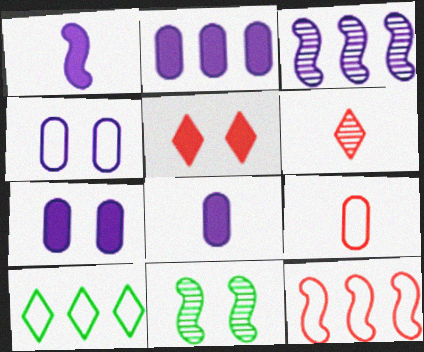[[1, 11, 12], 
[2, 7, 8], 
[4, 5, 11]]